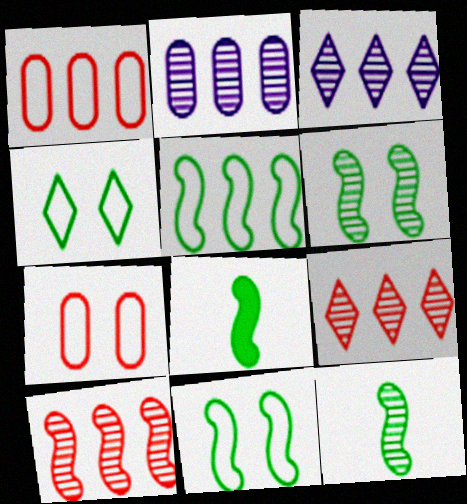[[3, 7, 8], 
[5, 6, 8]]